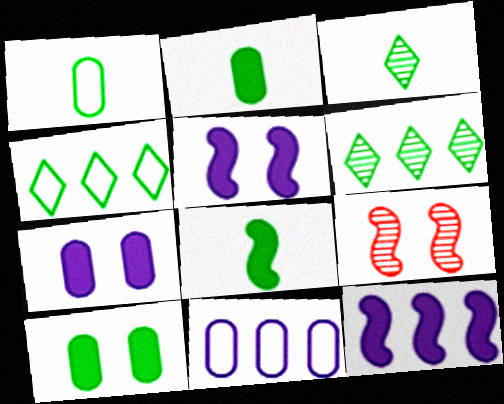[[1, 3, 8]]